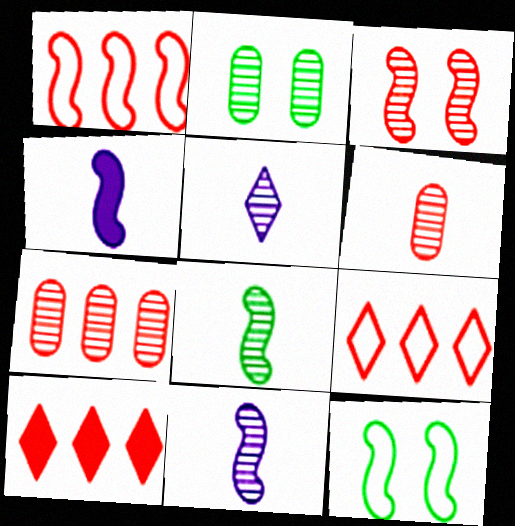[[1, 7, 10], 
[2, 4, 9], 
[5, 6, 8]]